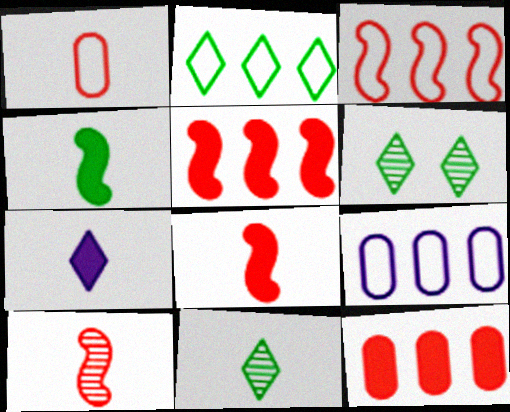[[2, 3, 9], 
[6, 8, 9]]